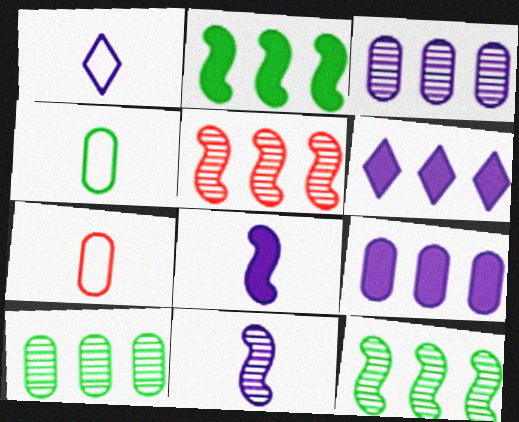[]